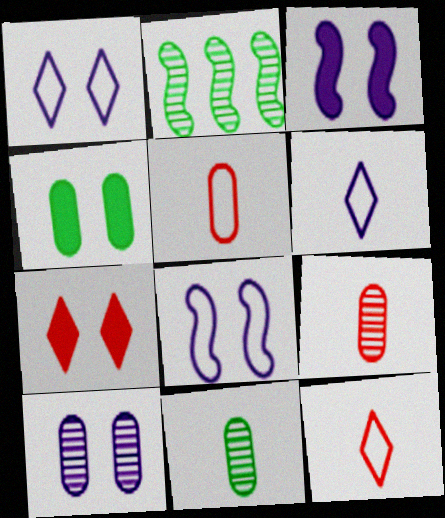[[1, 3, 10], 
[3, 4, 7]]